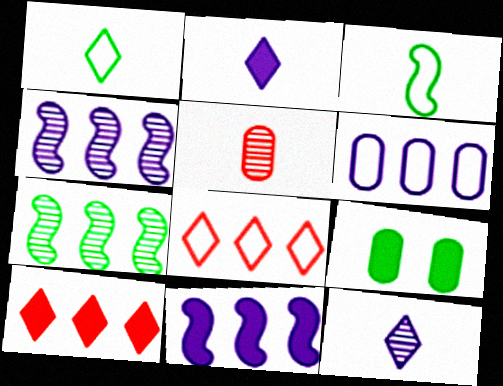[[1, 7, 9], 
[2, 3, 5], 
[5, 6, 9], 
[6, 7, 10]]